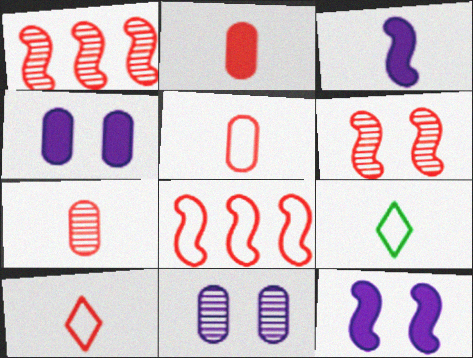[[1, 4, 9], 
[2, 5, 7], 
[3, 7, 9]]